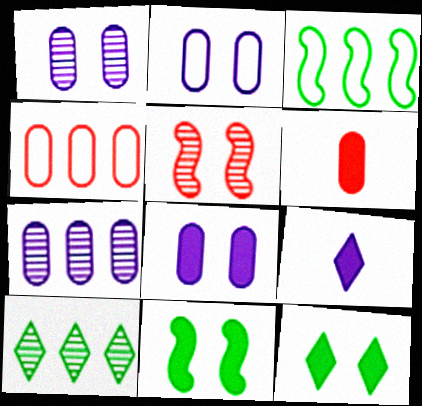[[1, 2, 8], 
[2, 5, 12]]